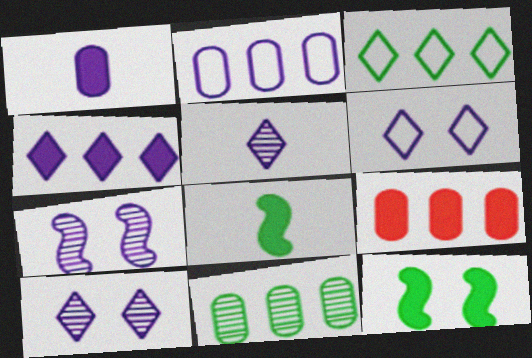[[2, 9, 11], 
[4, 5, 6]]